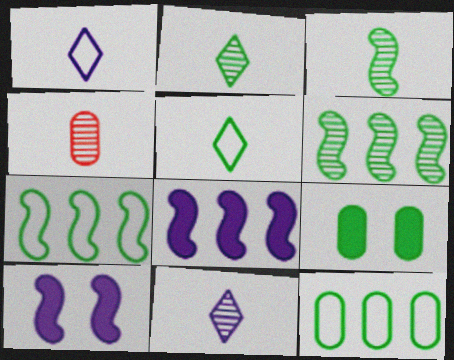[[2, 7, 9], 
[3, 4, 11], 
[5, 6, 9]]